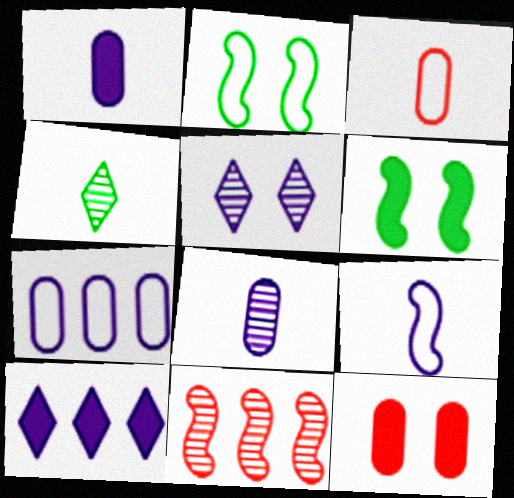[[2, 5, 12], 
[6, 9, 11]]